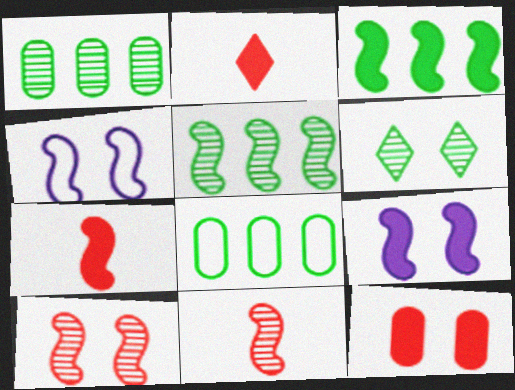[[1, 2, 4], 
[3, 4, 11], 
[3, 7, 9], 
[4, 5, 7], 
[4, 6, 12]]